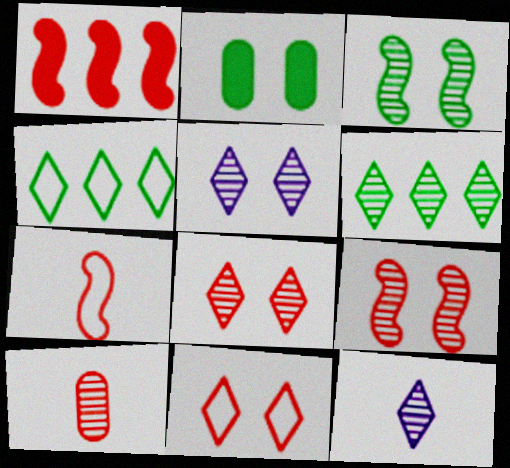[[1, 7, 9], 
[1, 10, 11], 
[6, 8, 12]]